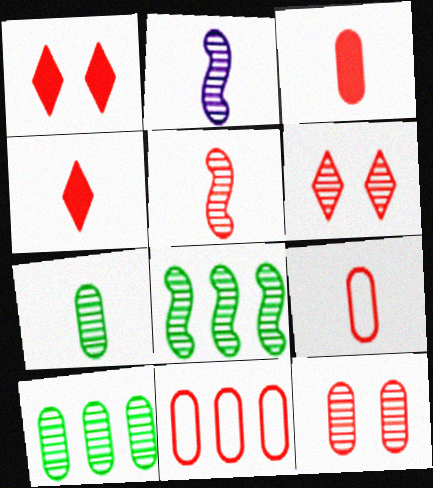[[1, 5, 11], 
[2, 6, 10], 
[3, 11, 12], 
[4, 5, 9]]